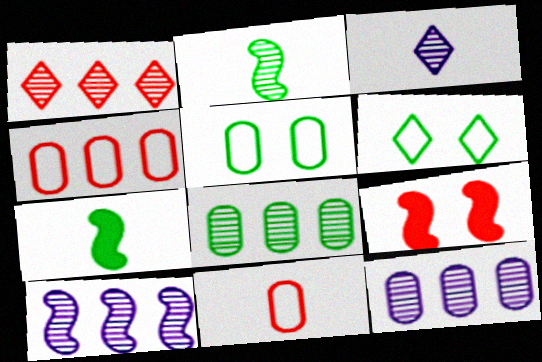[[1, 8, 10], 
[1, 9, 11], 
[3, 7, 11], 
[6, 7, 8]]